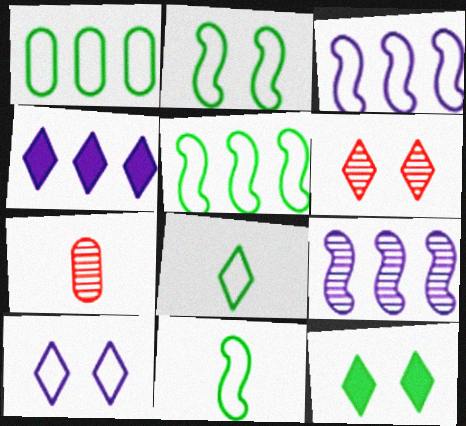[[1, 2, 8], 
[2, 4, 7], 
[2, 5, 11], 
[3, 7, 12], 
[4, 6, 8], 
[6, 10, 12]]